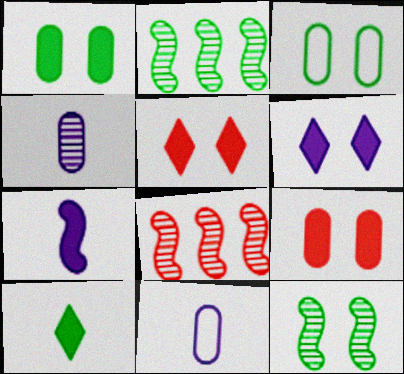[[2, 3, 10], 
[2, 5, 11]]